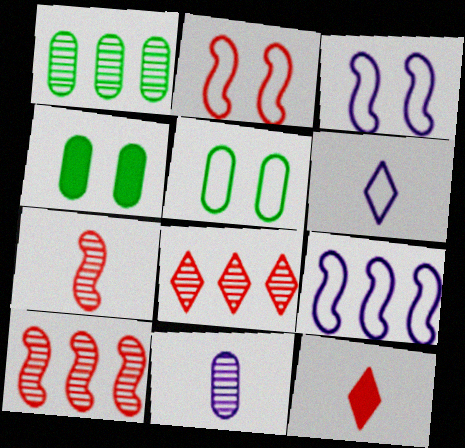[[1, 3, 12], 
[4, 6, 10]]